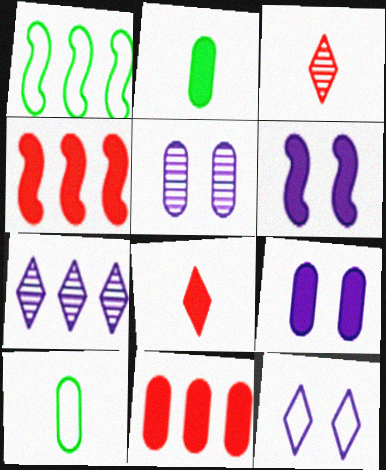[[1, 3, 9], 
[1, 5, 8], 
[1, 7, 11], 
[2, 9, 11], 
[5, 6, 12], 
[5, 10, 11]]